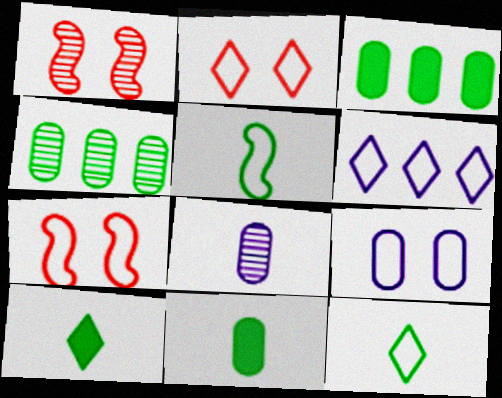[[1, 6, 11], 
[2, 6, 12]]